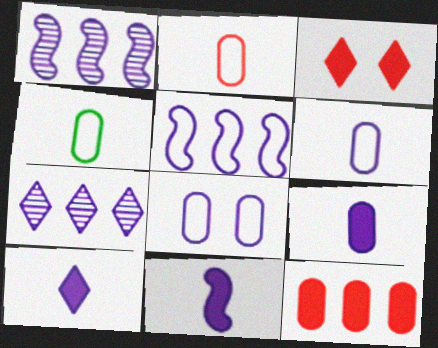[[1, 3, 4], 
[1, 8, 10], 
[2, 4, 6], 
[7, 8, 11], 
[9, 10, 11]]